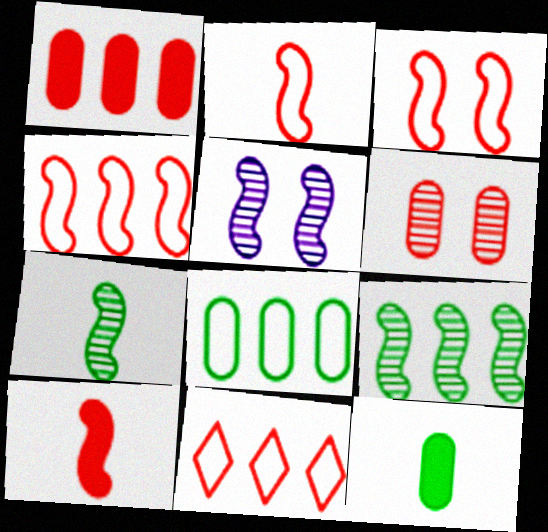[[2, 3, 4], 
[5, 11, 12], 
[6, 10, 11]]